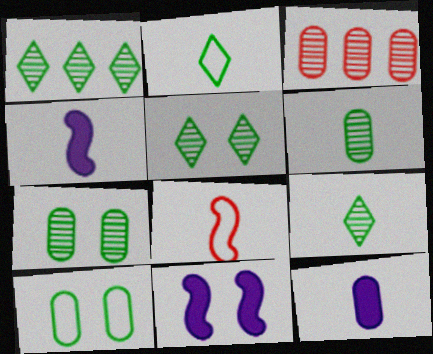[[1, 5, 9], 
[2, 3, 11], 
[3, 10, 12], 
[8, 9, 12]]